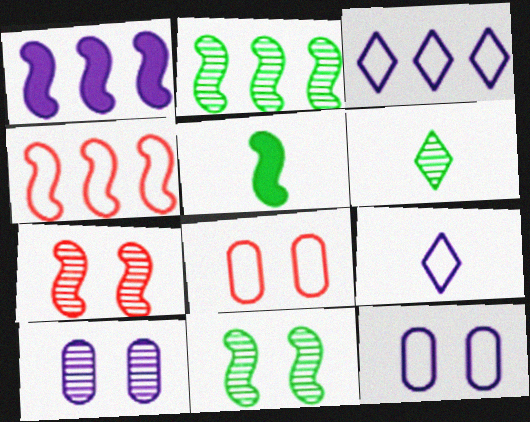[[1, 2, 4], 
[1, 6, 8], 
[1, 9, 10]]